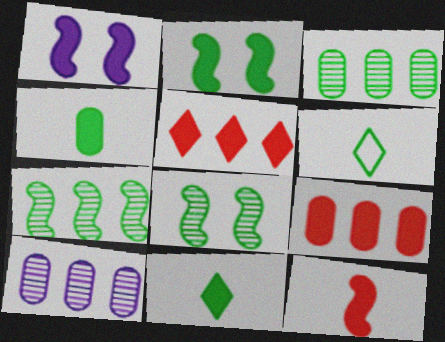[[1, 4, 5], 
[1, 9, 11], 
[2, 3, 6]]